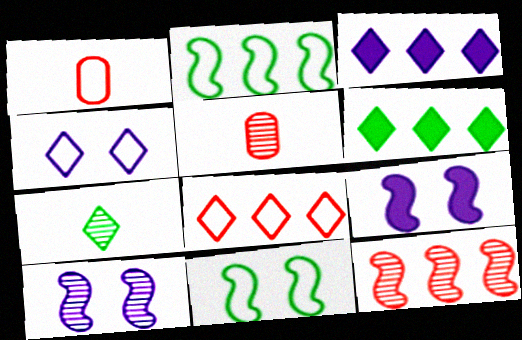[[1, 2, 4], 
[1, 6, 10], 
[3, 5, 11]]